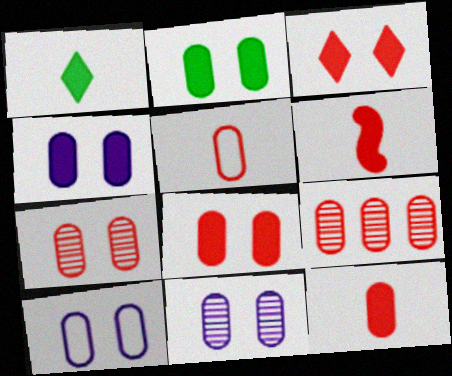[[2, 4, 8], 
[2, 7, 10], 
[4, 10, 11], 
[5, 8, 9]]